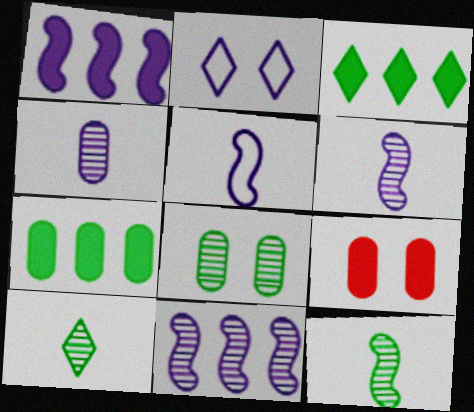[[1, 2, 4]]